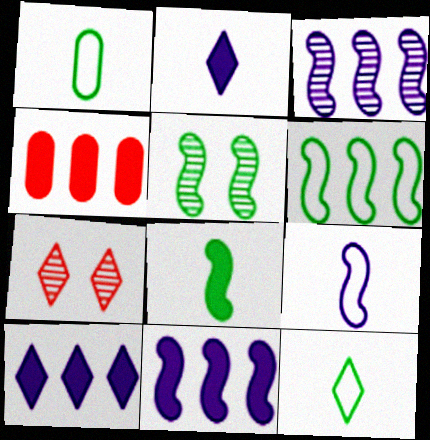[[1, 7, 11], 
[5, 6, 8], 
[7, 10, 12]]